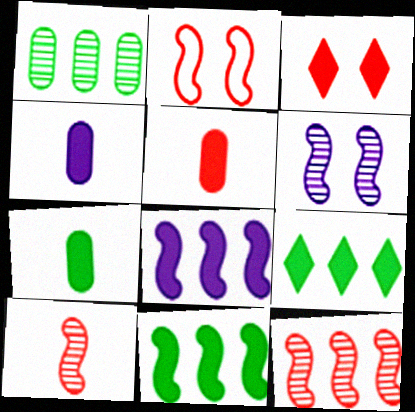[[3, 4, 11], 
[3, 7, 8], 
[4, 5, 7]]